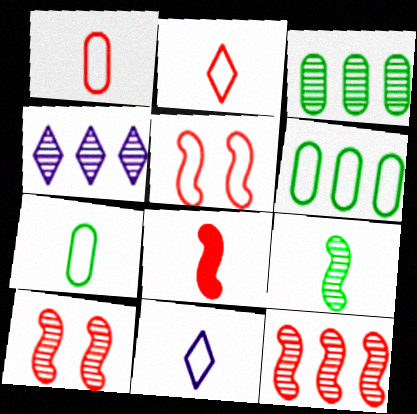[[3, 4, 12], 
[5, 6, 11], 
[5, 8, 12]]